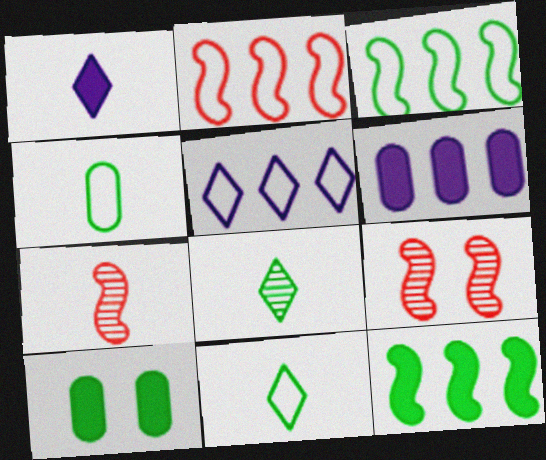[[1, 4, 7], 
[3, 8, 10], 
[5, 7, 10], 
[6, 9, 11]]